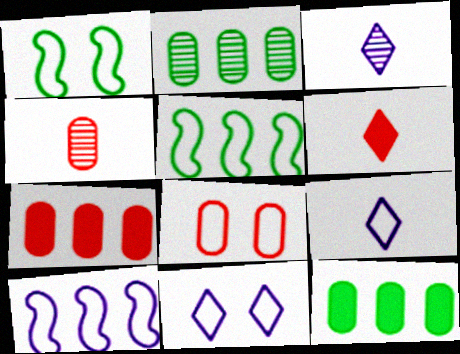[[1, 3, 7], 
[1, 8, 11], 
[4, 7, 8], 
[5, 8, 9]]